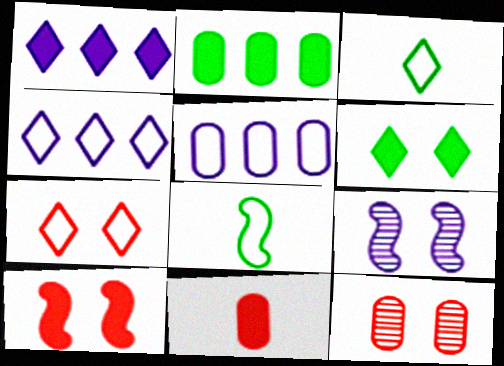[[1, 8, 12], 
[3, 4, 7], 
[5, 7, 8], 
[7, 10, 12]]